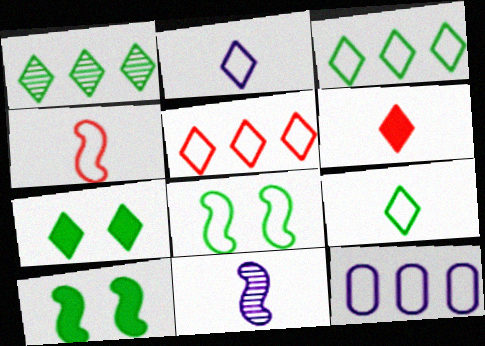[[1, 7, 9]]